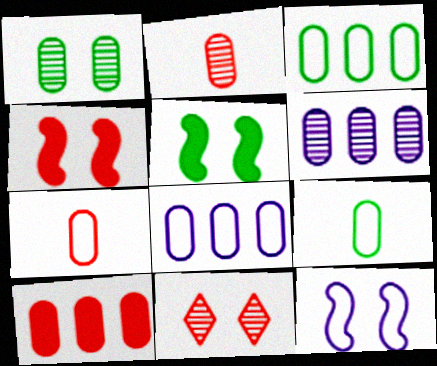[[1, 2, 6], 
[3, 6, 10]]